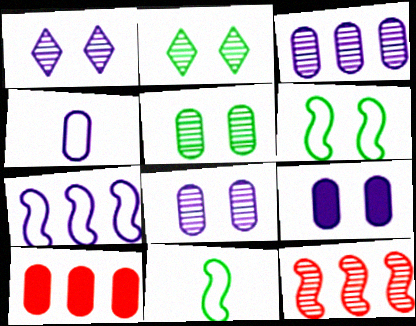[[1, 10, 11], 
[3, 4, 9], 
[4, 5, 10]]